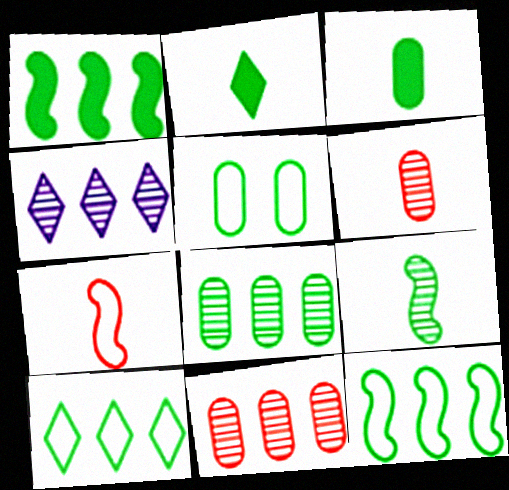[[1, 8, 10], 
[3, 5, 8]]